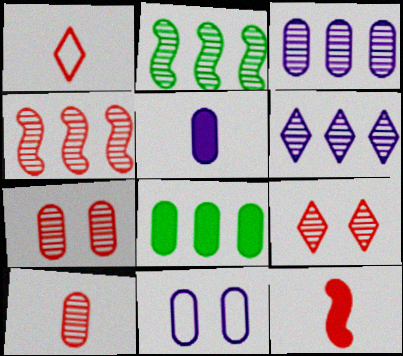[[1, 10, 12], 
[3, 5, 11], 
[4, 9, 10], 
[8, 10, 11]]